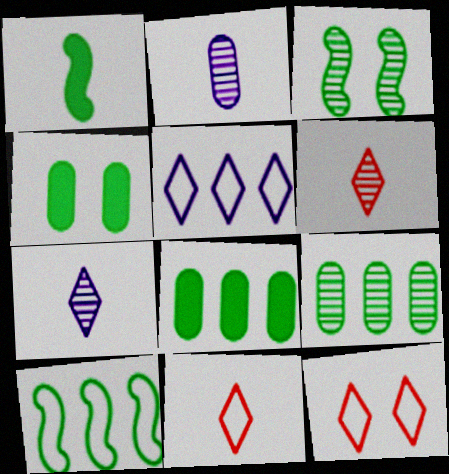[[1, 2, 11], 
[1, 3, 10]]